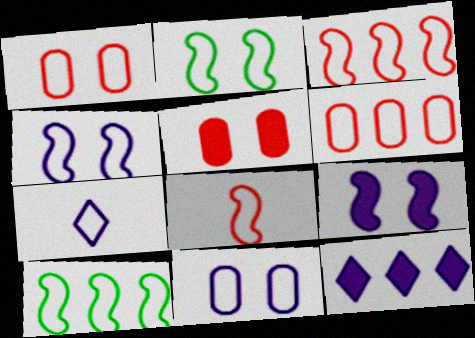[[1, 7, 10], 
[2, 6, 7], 
[4, 8, 10]]